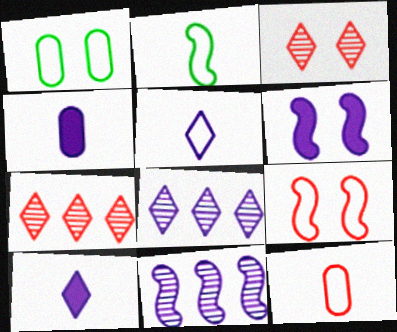[[1, 3, 6], 
[2, 5, 12]]